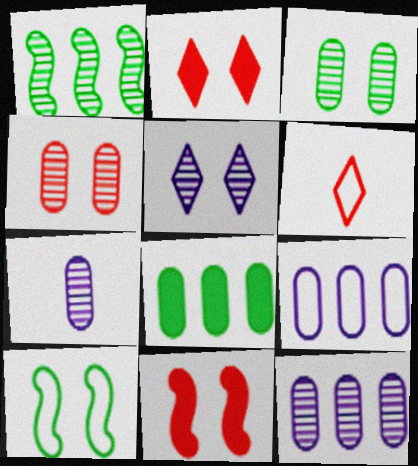[[6, 9, 10]]